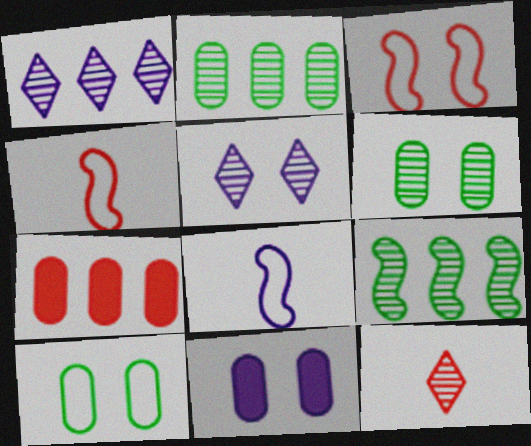[[1, 8, 11], 
[3, 7, 12]]